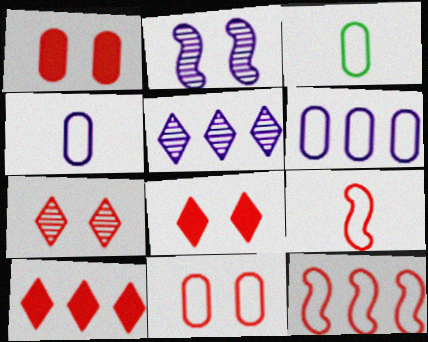[[2, 3, 10], 
[3, 6, 11]]